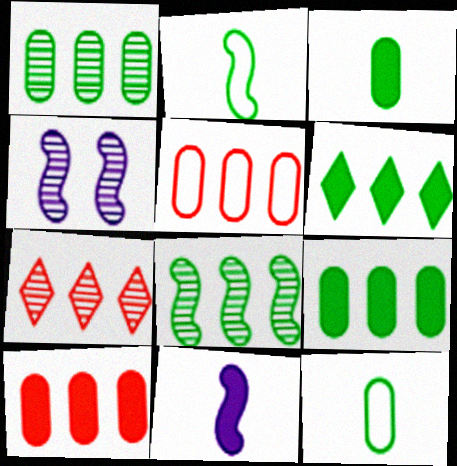[]